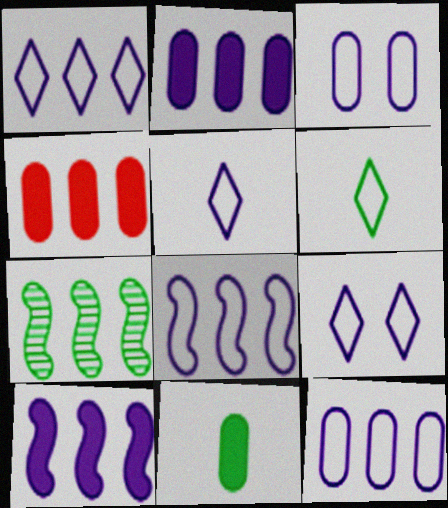[[1, 4, 7], 
[1, 5, 9], 
[1, 8, 12], 
[3, 5, 8]]